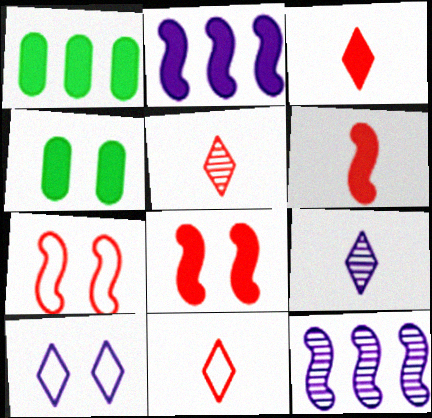[[1, 7, 9], 
[2, 3, 4], 
[3, 5, 11], 
[4, 11, 12]]